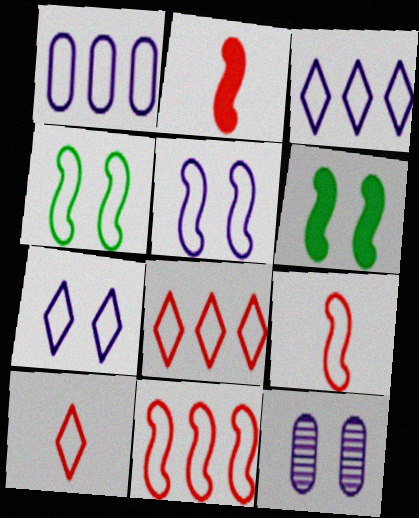[[1, 4, 10]]